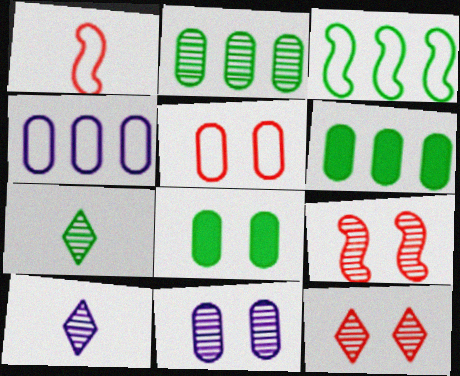[[2, 9, 10], 
[3, 7, 8], 
[5, 8, 11]]